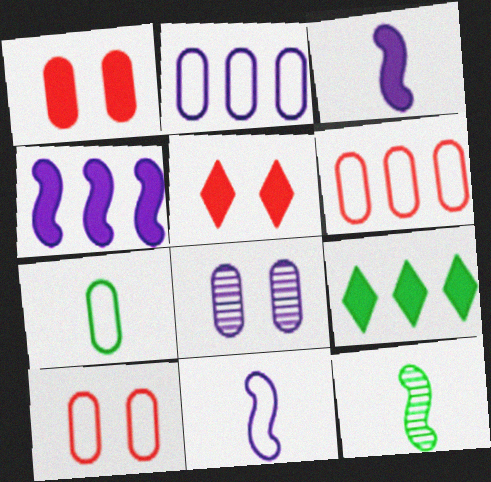[[1, 3, 9], 
[2, 5, 12], 
[2, 7, 10]]